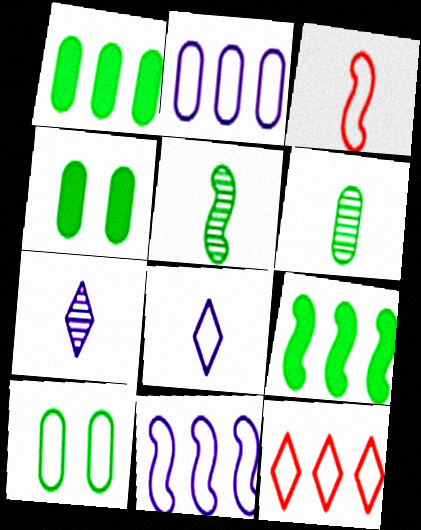[[1, 6, 10]]